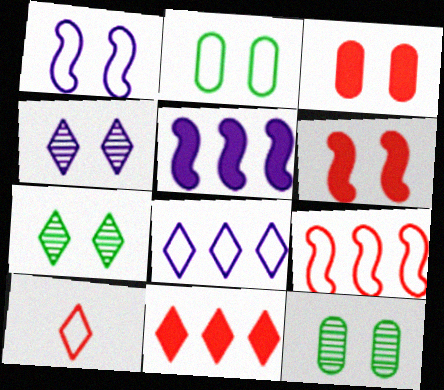[[1, 3, 7], 
[2, 4, 6], 
[5, 10, 12]]